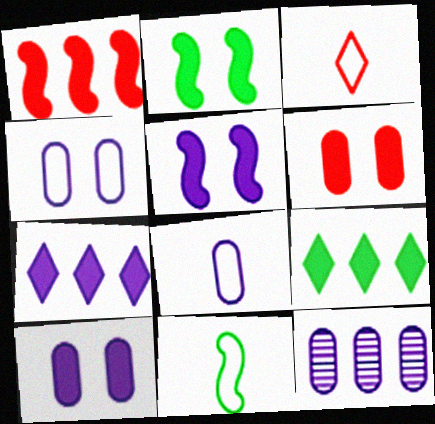[[2, 3, 12], 
[3, 8, 11], 
[8, 10, 12]]